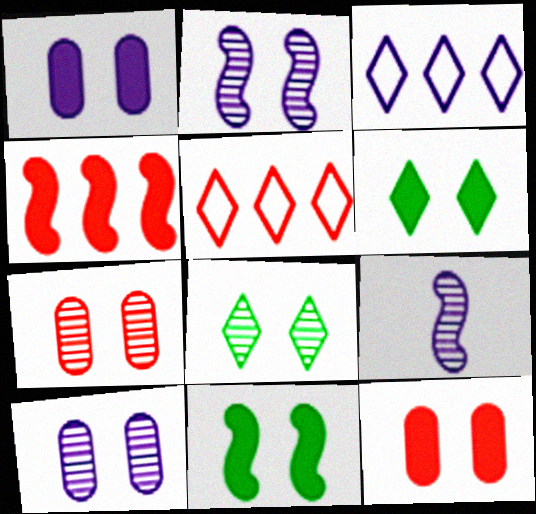[[1, 3, 9], 
[2, 7, 8]]